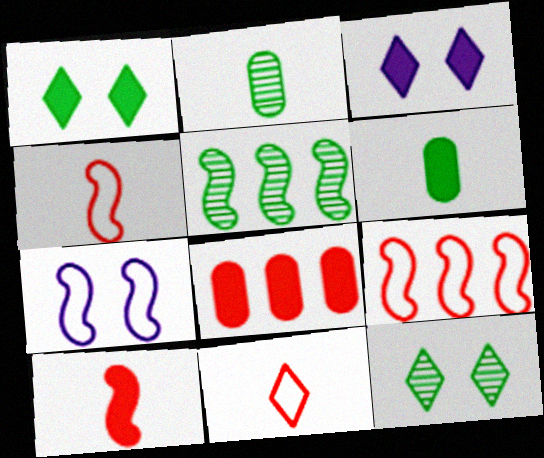[[2, 3, 9], 
[2, 5, 12], 
[5, 7, 10]]